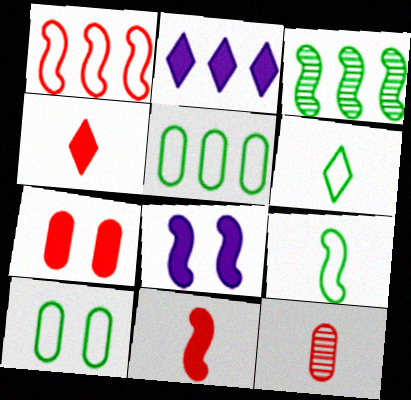[]